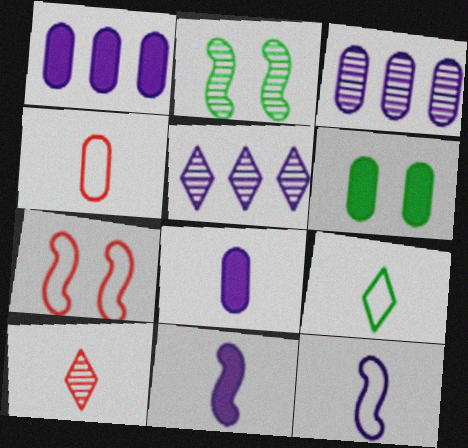[[2, 3, 10], 
[3, 4, 6], 
[4, 9, 12]]